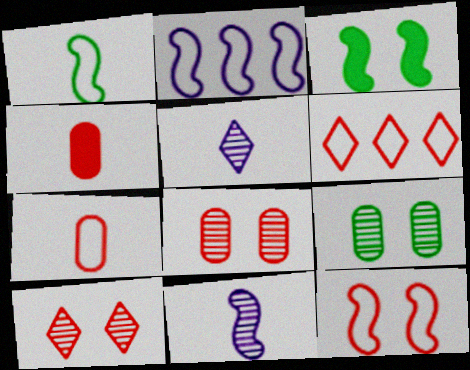[[1, 2, 12], 
[1, 4, 5], 
[6, 7, 12]]